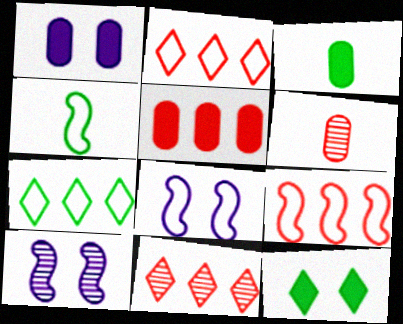[[1, 3, 5], 
[1, 4, 11], 
[2, 3, 10], 
[3, 8, 11], 
[4, 8, 9], 
[5, 9, 11]]